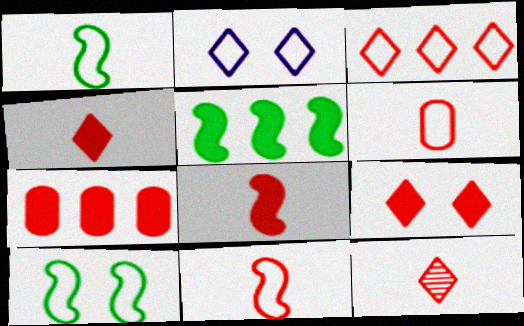[[3, 9, 12], 
[6, 8, 12], 
[7, 8, 9]]